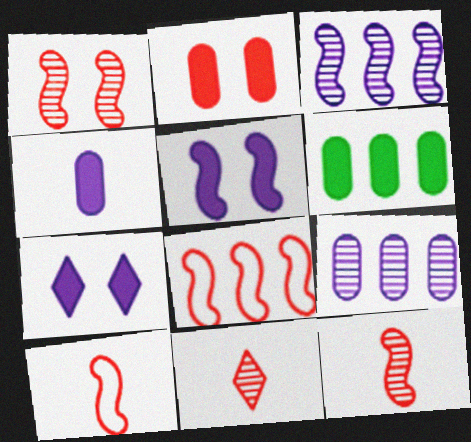[[2, 4, 6], 
[2, 8, 11]]